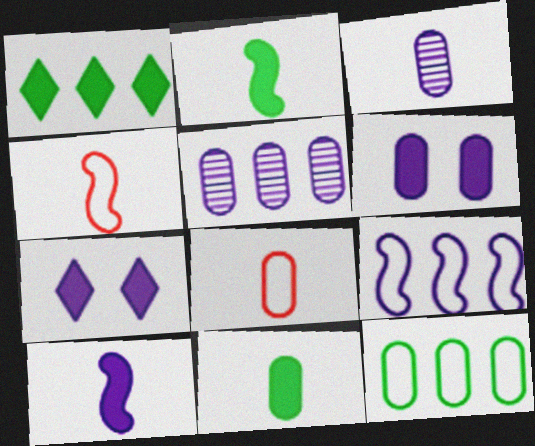[[3, 7, 9], 
[3, 8, 11]]